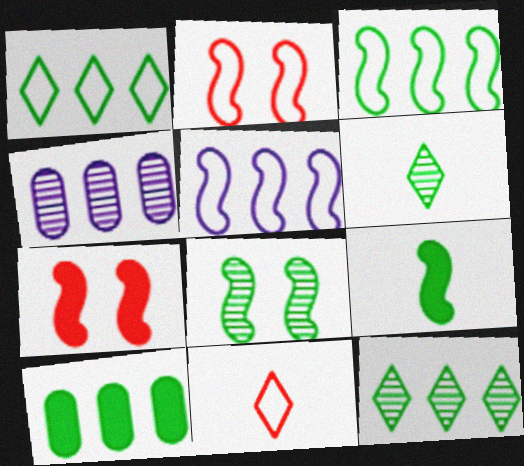[[3, 8, 9], 
[3, 10, 12]]